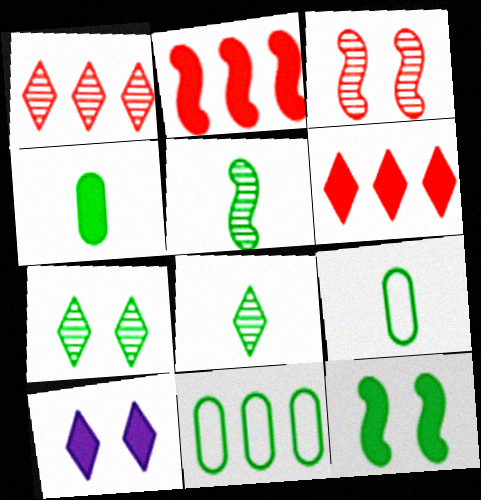[[2, 4, 10], 
[8, 11, 12]]